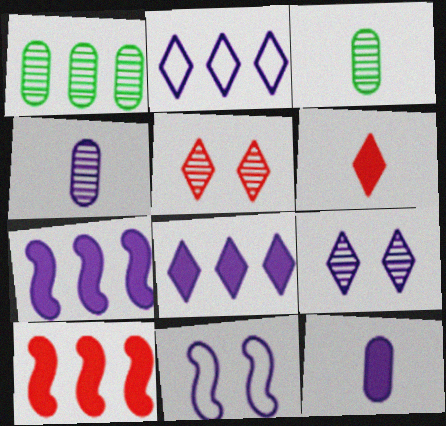[[1, 2, 10], 
[1, 6, 11], 
[4, 8, 11]]